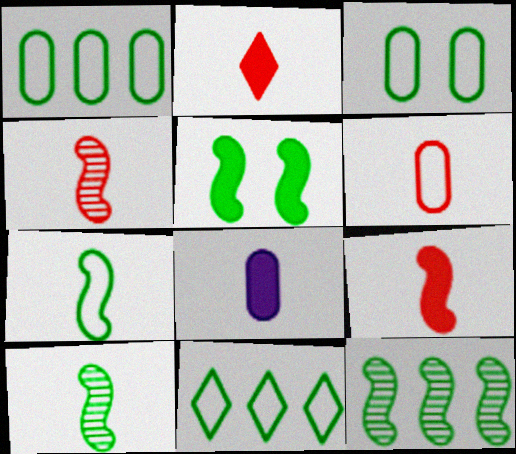[[2, 4, 6], 
[3, 7, 11], 
[5, 7, 12]]